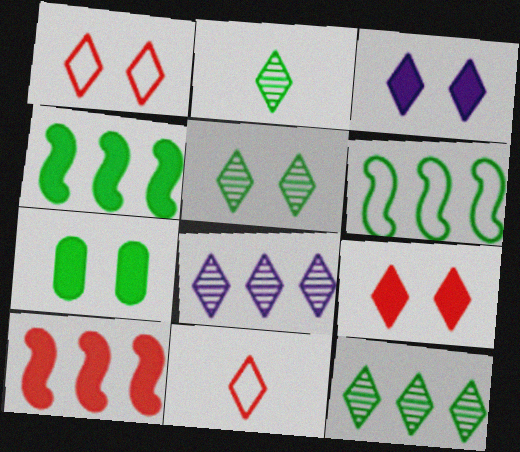[[1, 3, 5], 
[2, 5, 12], 
[2, 6, 7], 
[3, 11, 12]]